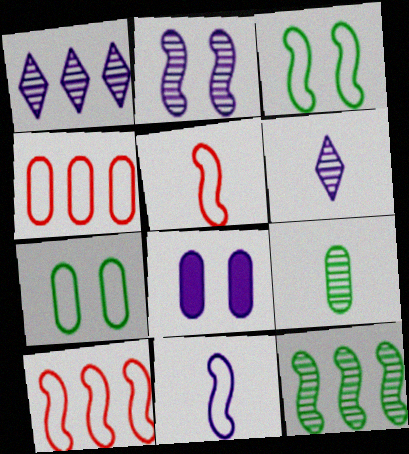[[1, 8, 11], 
[3, 10, 11], 
[4, 8, 9]]